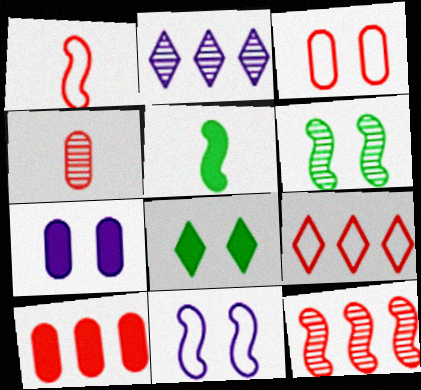[[1, 3, 9], 
[2, 3, 5], 
[2, 4, 6], 
[3, 4, 10], 
[5, 11, 12], 
[9, 10, 12]]